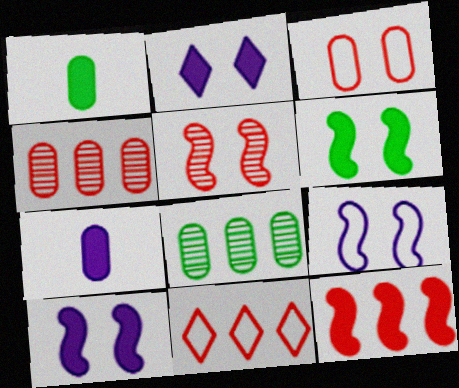[[1, 2, 12], 
[3, 7, 8], 
[4, 11, 12], 
[5, 6, 9]]